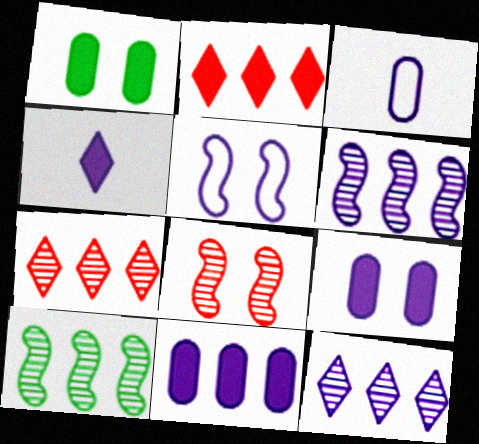[]